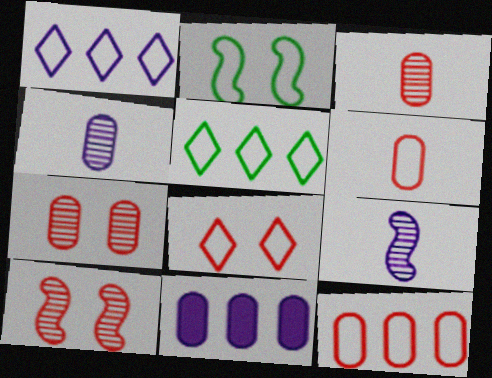[[1, 2, 6]]